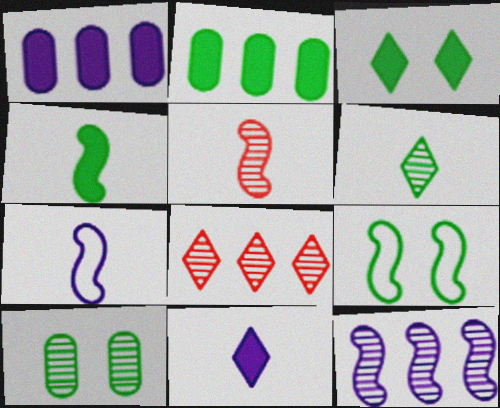[[2, 3, 4], 
[2, 6, 9], 
[3, 9, 10], 
[4, 5, 7]]